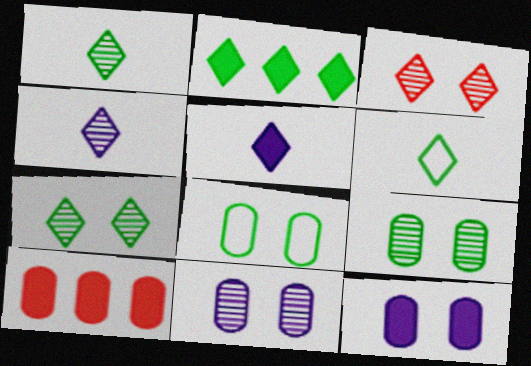[[2, 6, 7]]